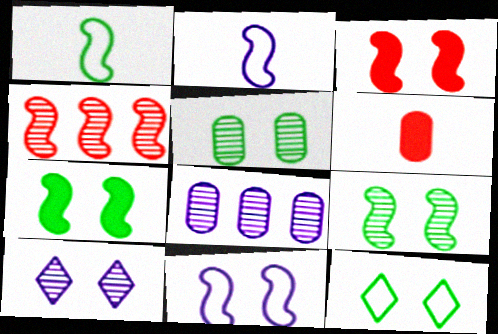[[2, 4, 7], 
[3, 9, 11], 
[5, 7, 12]]